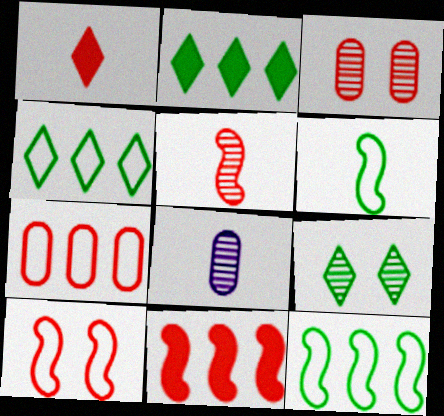[[1, 6, 8], 
[2, 8, 10], 
[5, 10, 11]]